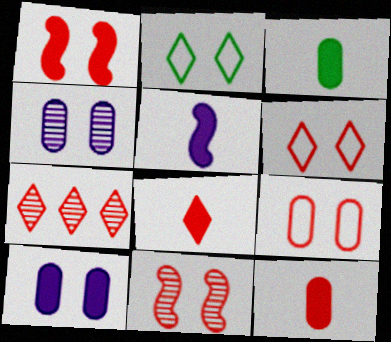[[1, 2, 4], 
[2, 10, 11], 
[3, 5, 8], 
[6, 7, 8]]